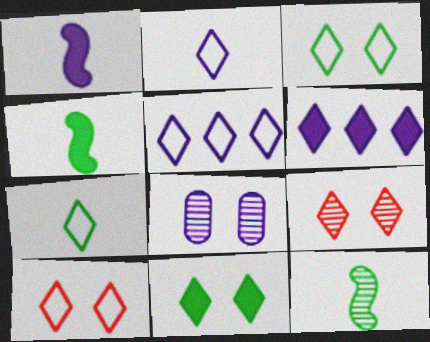[[1, 5, 8], 
[5, 7, 10], 
[6, 7, 9]]